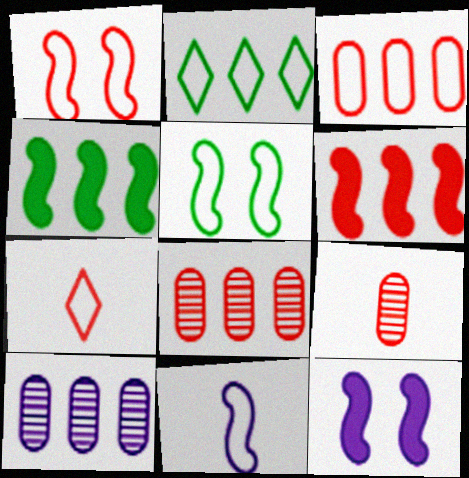[[1, 3, 7], 
[2, 6, 10], 
[2, 9, 12]]